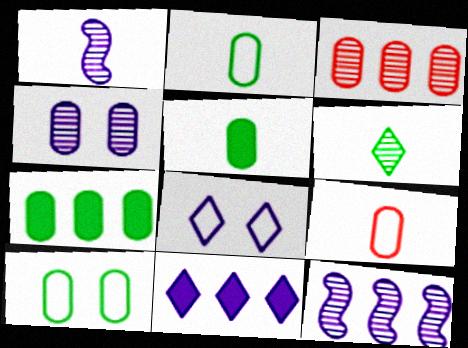[[4, 7, 9]]